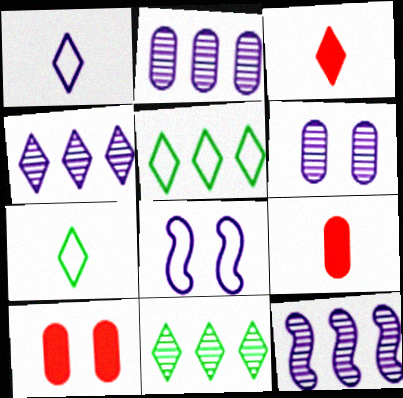[[2, 4, 12], 
[7, 10, 12], 
[8, 9, 11]]